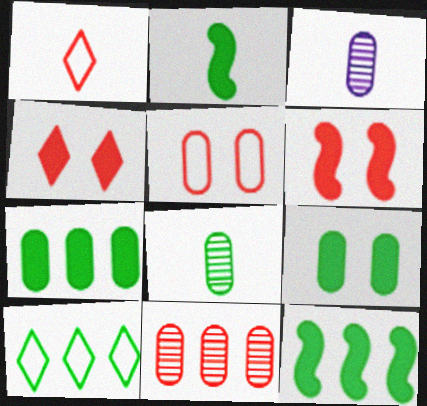[[1, 2, 3], 
[1, 6, 11], 
[3, 5, 7], 
[3, 6, 10]]